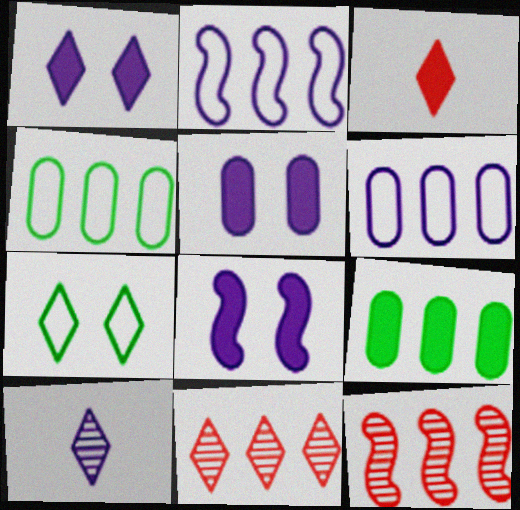[[1, 5, 8], 
[2, 5, 10], 
[2, 9, 11], 
[3, 8, 9], 
[6, 8, 10]]